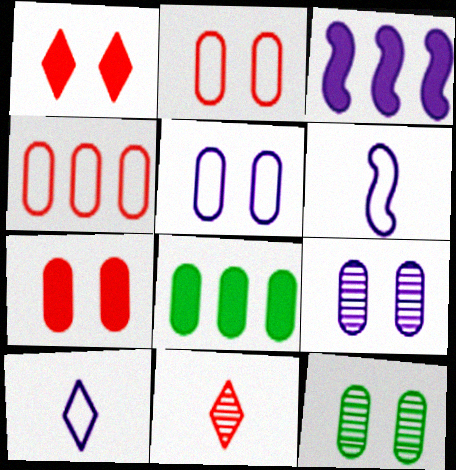[[3, 9, 10], 
[5, 7, 12]]